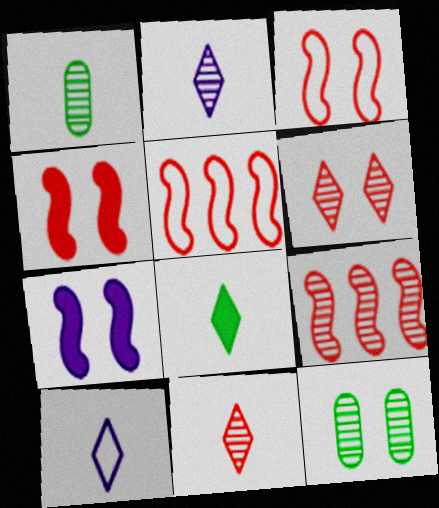[[2, 9, 12], 
[8, 10, 11]]